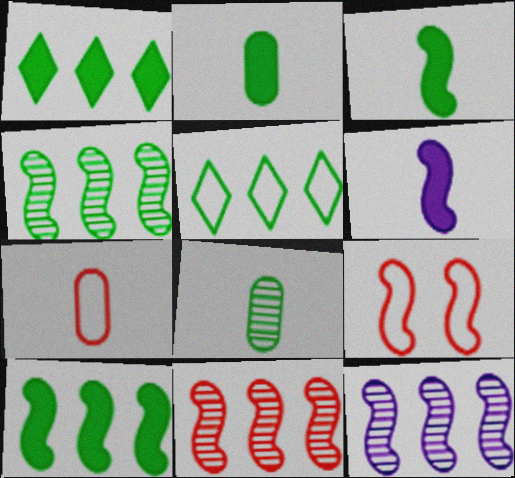[[3, 9, 12], 
[4, 6, 9], 
[4, 11, 12]]